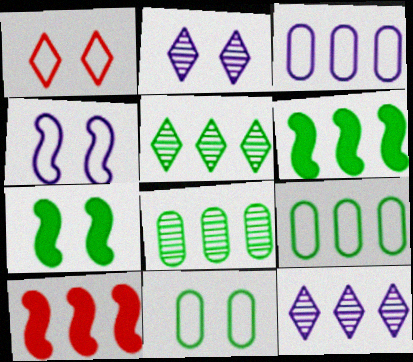[[1, 4, 11], 
[3, 5, 10], 
[5, 6, 9], 
[9, 10, 12]]